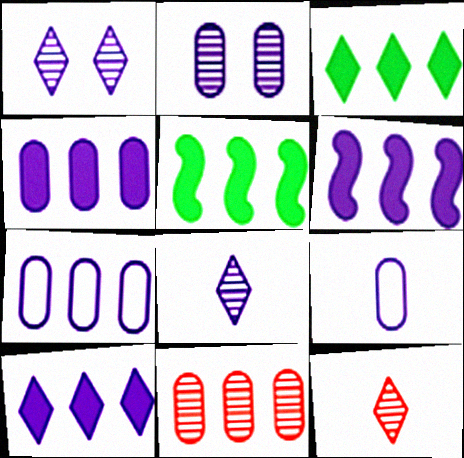[[1, 6, 9], 
[2, 4, 9], 
[4, 6, 10]]